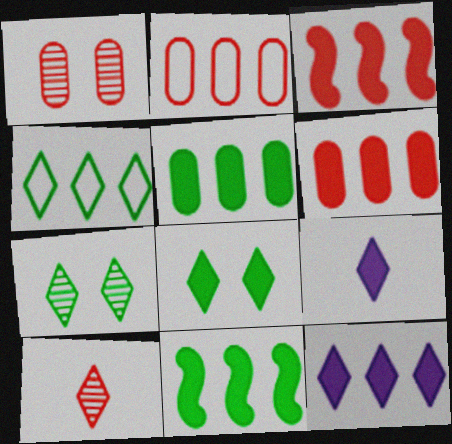[[3, 5, 12], 
[6, 11, 12]]